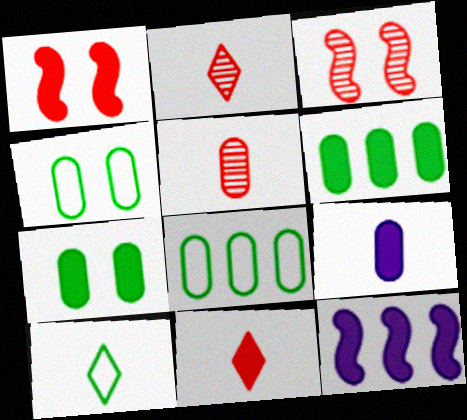[[2, 4, 12], 
[7, 11, 12]]